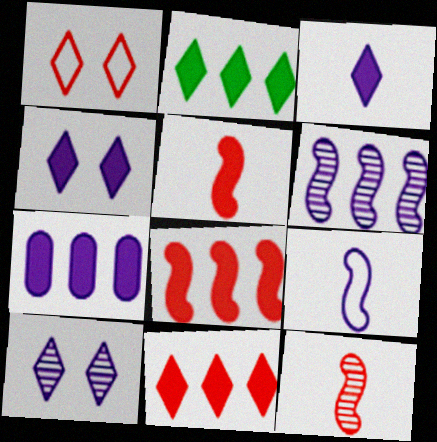[[2, 7, 8], 
[7, 9, 10]]